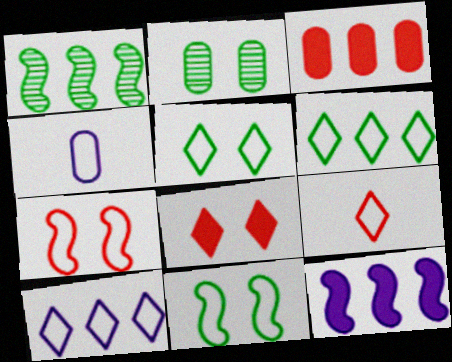[[1, 3, 10], 
[1, 4, 8], 
[2, 3, 4], 
[2, 9, 12], 
[4, 6, 7], 
[5, 9, 10]]